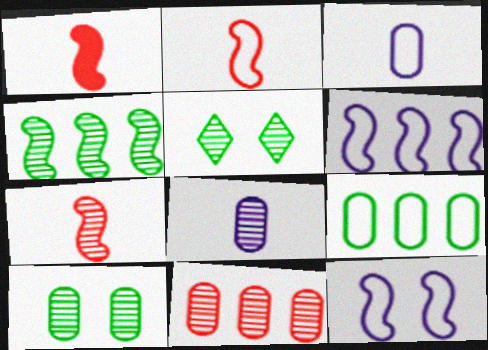[[1, 2, 7], 
[1, 4, 12], 
[8, 10, 11]]